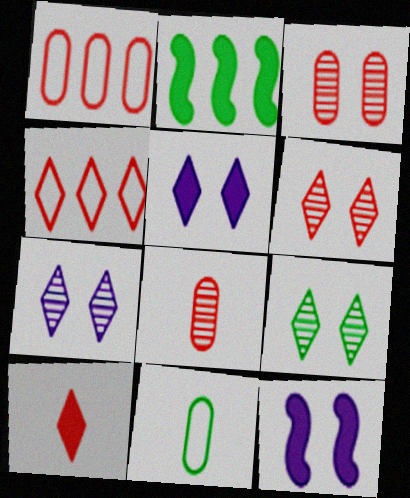[[2, 9, 11], 
[4, 6, 10], 
[6, 7, 9]]